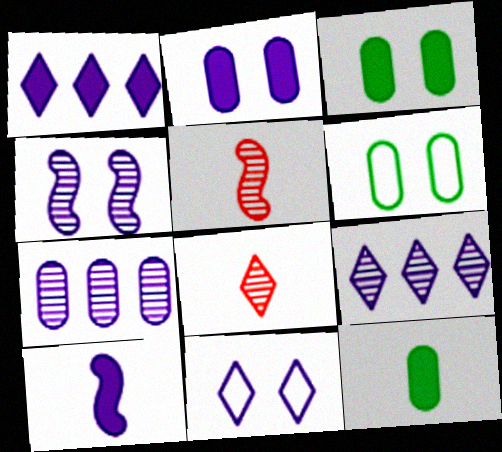[[1, 2, 10], 
[1, 5, 6], 
[2, 4, 11], 
[7, 10, 11]]